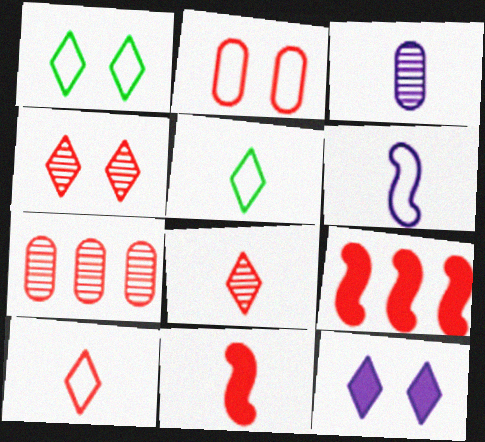[[1, 3, 9], 
[1, 4, 12], 
[2, 8, 9], 
[3, 5, 11]]